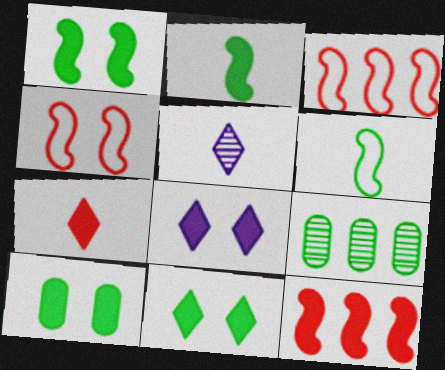[[1, 10, 11], 
[3, 5, 10], 
[6, 9, 11]]